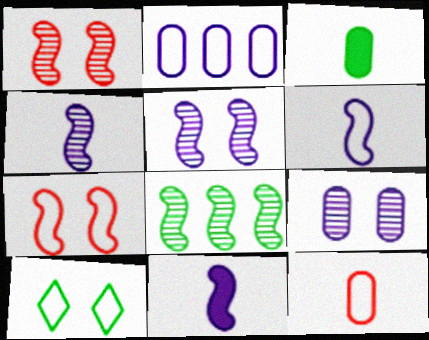[[1, 4, 8], 
[3, 8, 10], 
[4, 6, 11], 
[7, 8, 11]]